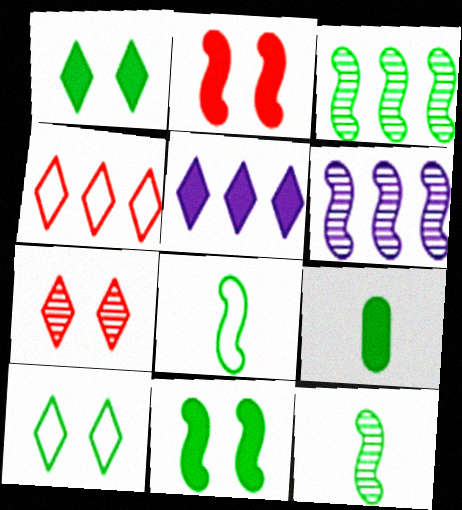[[2, 5, 9], 
[2, 6, 8], 
[3, 8, 11], 
[3, 9, 10]]